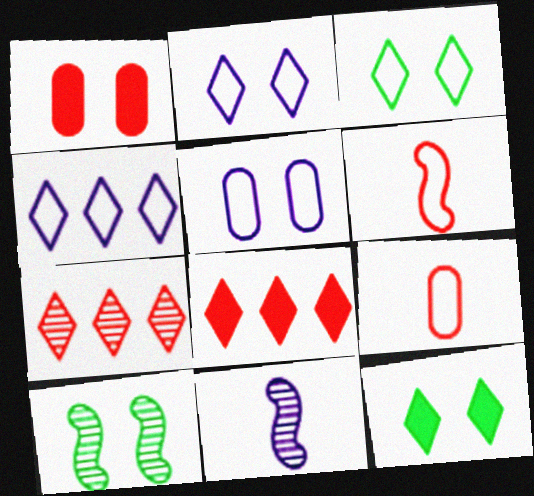[[1, 2, 10], 
[1, 6, 7]]